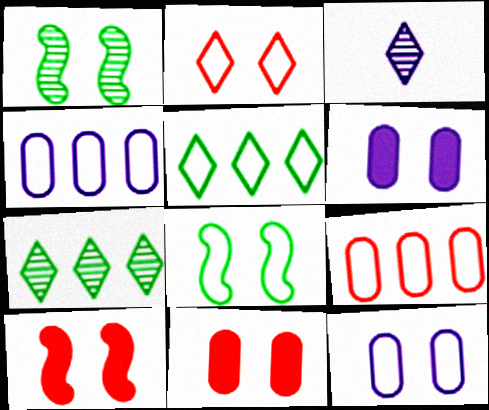[[1, 2, 6], 
[2, 8, 12]]